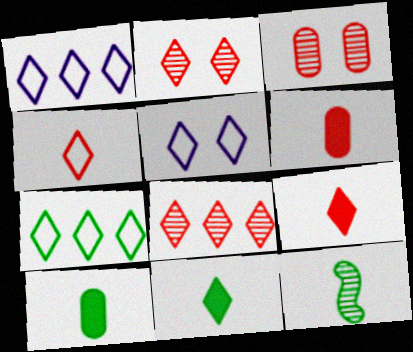[[1, 2, 11], 
[4, 5, 7], 
[5, 8, 11]]